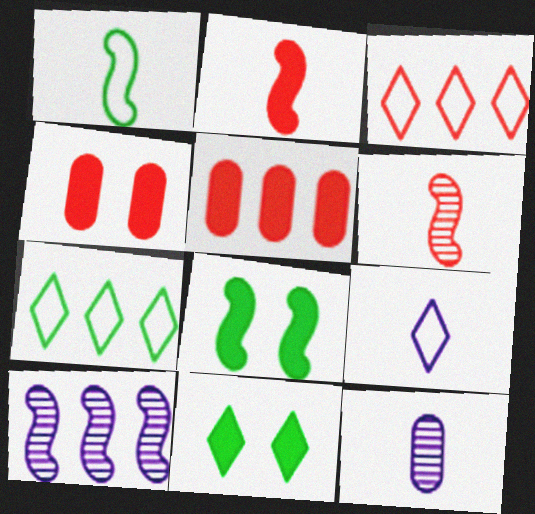[[3, 4, 6], 
[3, 8, 12], 
[5, 7, 10]]